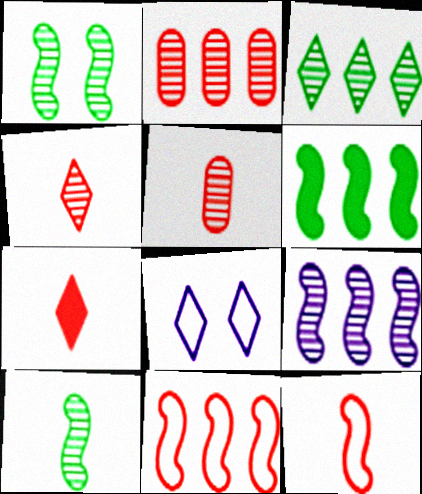[[2, 3, 9], 
[3, 7, 8], 
[5, 6, 8], 
[5, 7, 12], 
[6, 9, 11]]